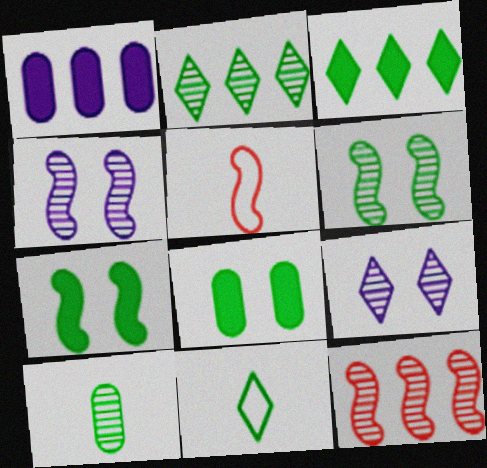[[2, 6, 10], 
[9, 10, 12]]